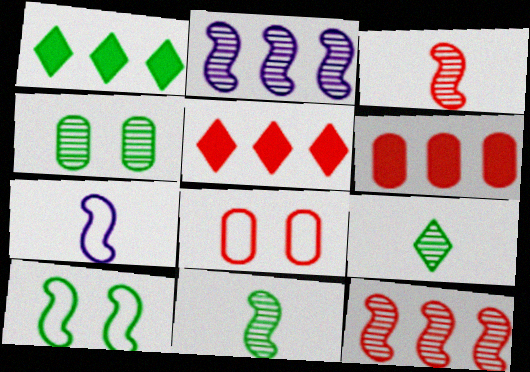[[3, 5, 8], 
[4, 5, 7]]